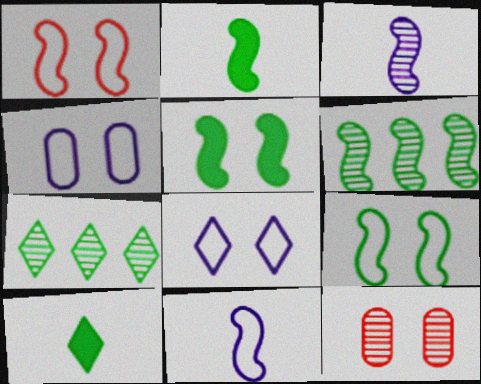[[2, 6, 9], 
[3, 7, 12], 
[5, 8, 12]]